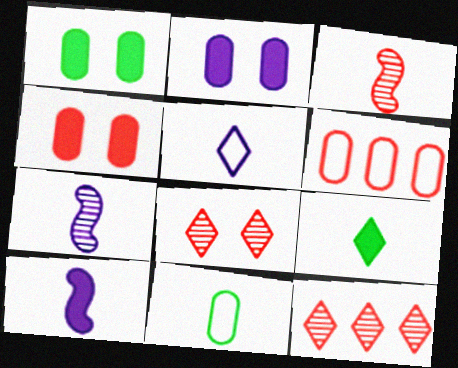[[1, 2, 4]]